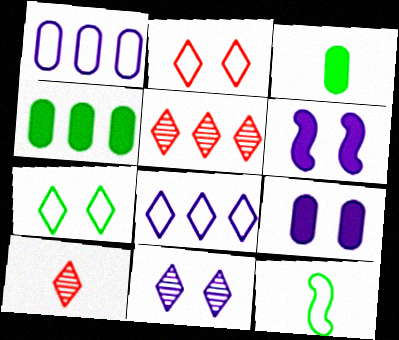[[1, 2, 12], 
[5, 9, 12]]